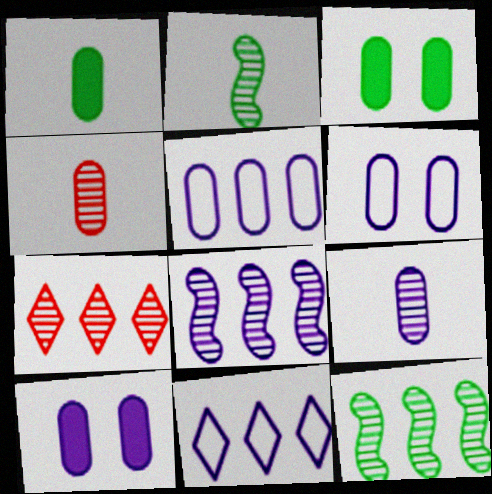[[3, 4, 5], 
[5, 9, 10]]